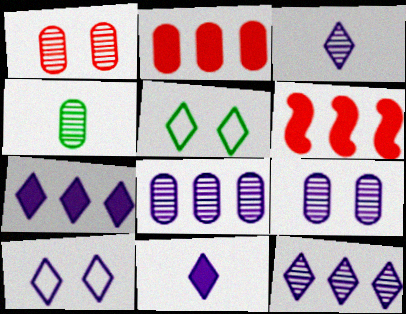[[1, 4, 8], 
[3, 7, 10], 
[4, 6, 10], 
[10, 11, 12]]